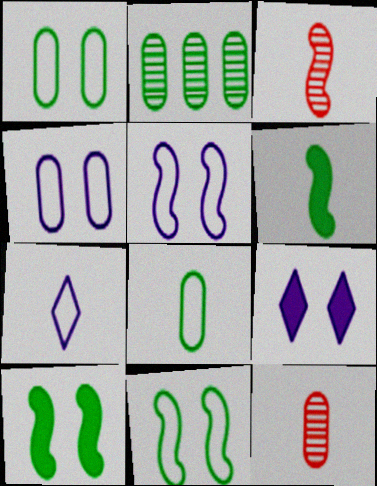[[6, 7, 12]]